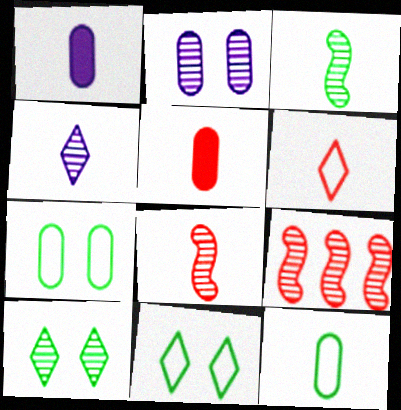[[1, 3, 6], 
[1, 9, 11], 
[5, 6, 8]]